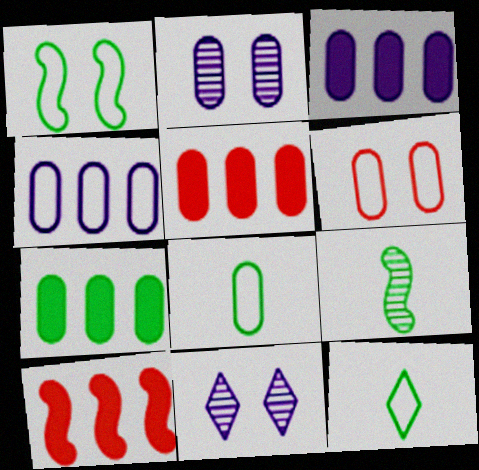[[2, 5, 8], 
[2, 10, 12], 
[3, 5, 7], 
[4, 6, 8], 
[8, 10, 11]]